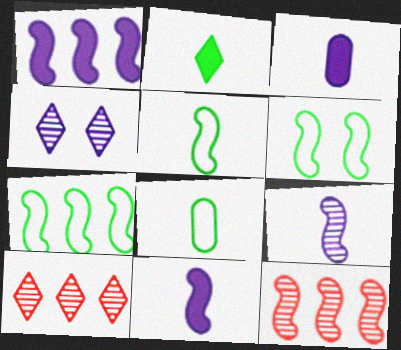[[1, 7, 12], 
[3, 6, 10], 
[5, 6, 7], 
[6, 11, 12]]